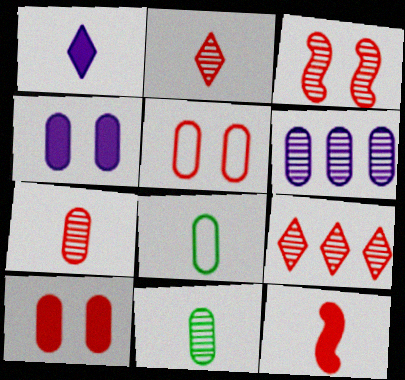[[3, 7, 9], 
[5, 9, 12], 
[6, 8, 10]]